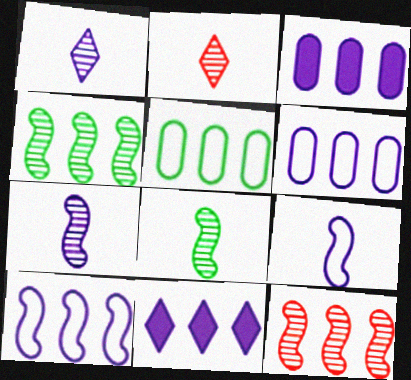[[5, 11, 12]]